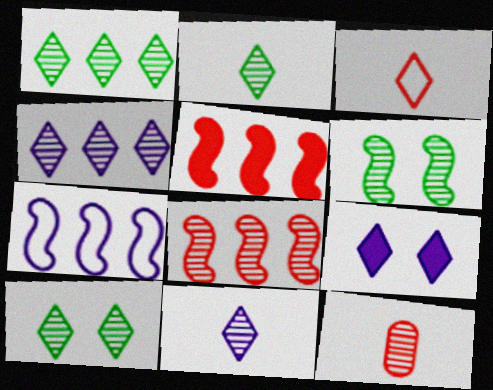[[1, 2, 10], 
[1, 3, 9], 
[4, 6, 12]]